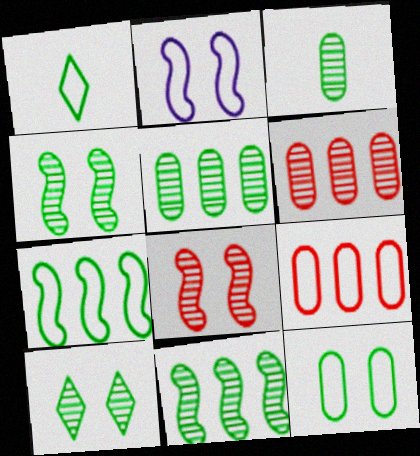[[1, 2, 9], 
[1, 7, 12], 
[3, 10, 11]]